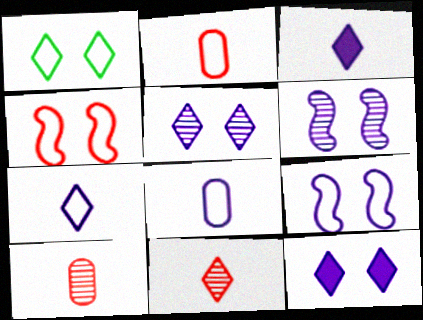[]